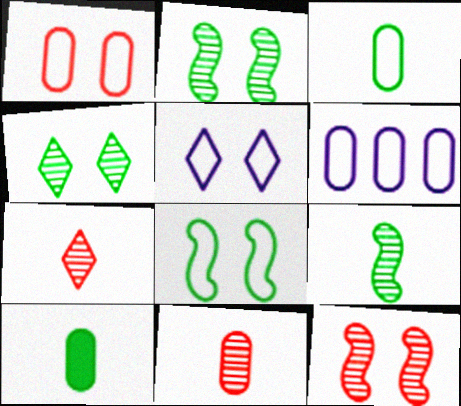[[1, 3, 6], 
[1, 5, 8]]